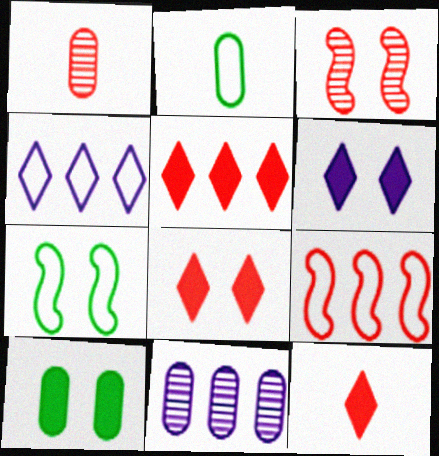[[1, 8, 9], 
[5, 8, 12], 
[7, 11, 12]]